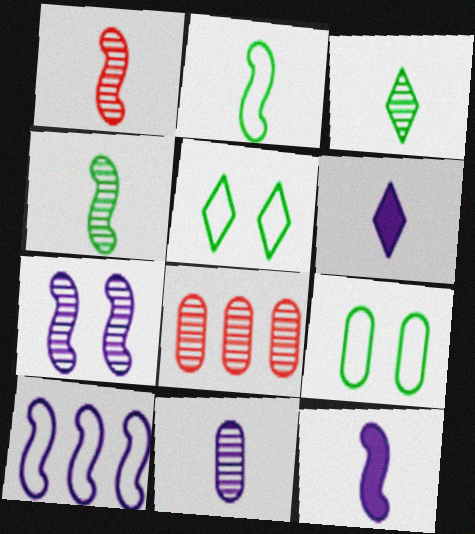[[1, 2, 12], 
[1, 3, 11], 
[3, 7, 8], 
[5, 8, 12], 
[7, 10, 12]]